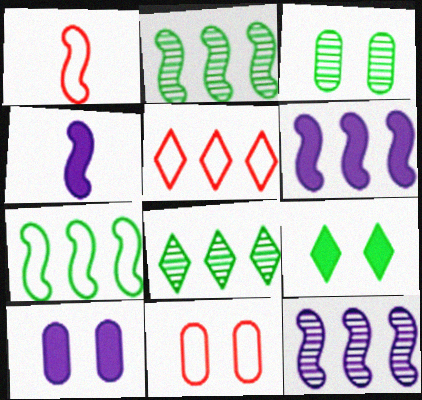[[1, 5, 11], 
[1, 8, 10], 
[3, 4, 5], 
[3, 10, 11], 
[4, 8, 11]]